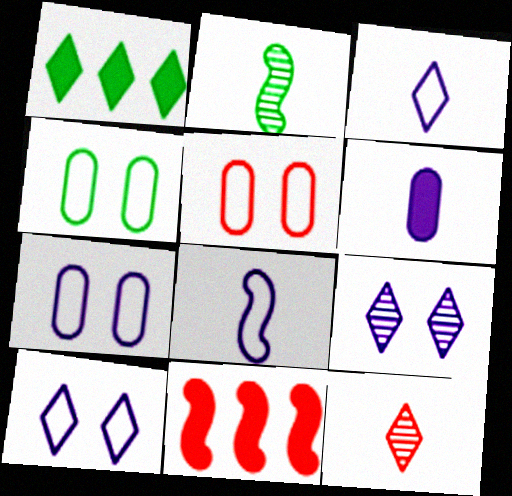[[1, 2, 4], 
[1, 10, 12], 
[4, 5, 7], 
[5, 11, 12]]